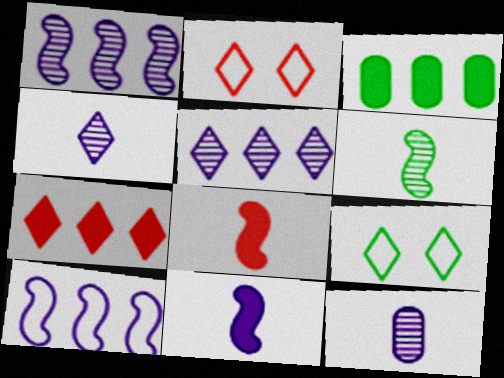[[3, 6, 9], 
[4, 7, 9]]